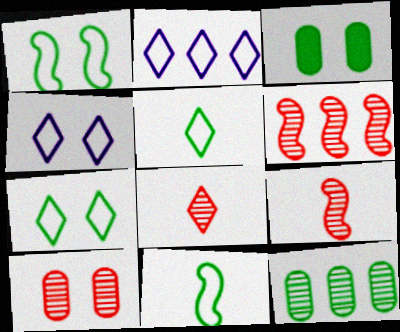[[2, 3, 9], 
[6, 8, 10]]